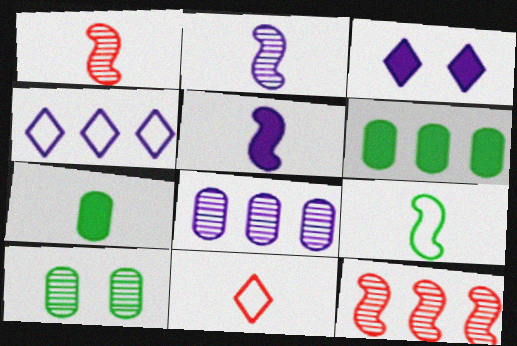[[1, 5, 9], 
[2, 7, 11], 
[4, 6, 12]]